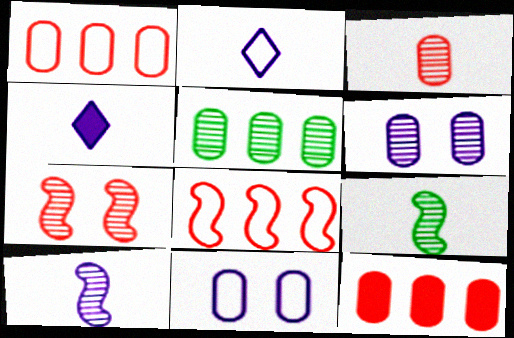[[3, 5, 6]]